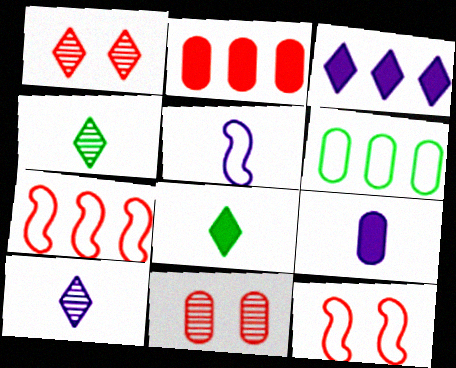[[5, 9, 10], 
[6, 9, 11]]